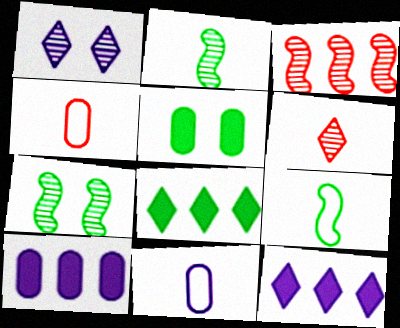[[4, 7, 12]]